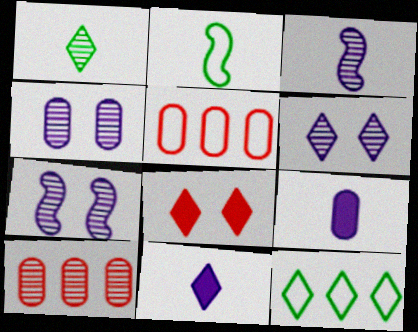[[1, 7, 10], 
[4, 6, 7]]